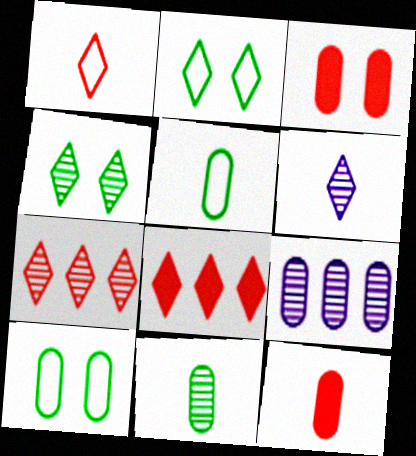[[2, 6, 8], 
[3, 5, 9], 
[4, 6, 7], 
[9, 10, 12]]